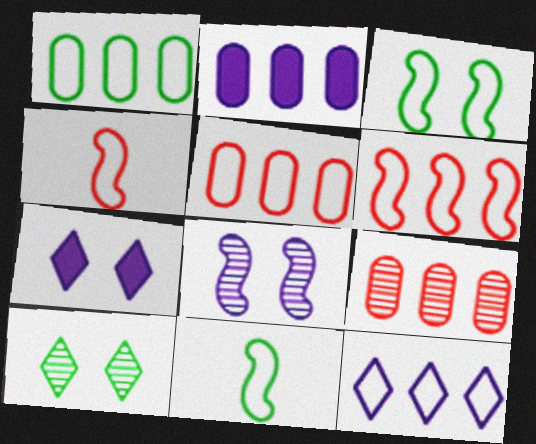[[1, 2, 9], 
[1, 6, 12], 
[2, 4, 10], 
[7, 9, 11]]